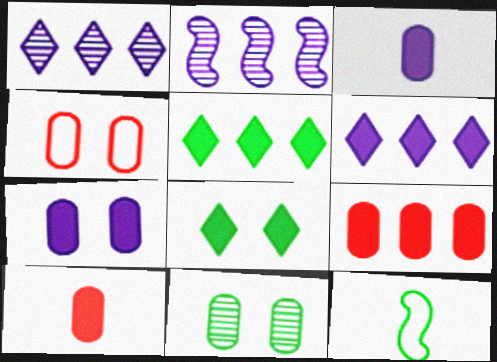[[4, 7, 11], 
[5, 11, 12]]